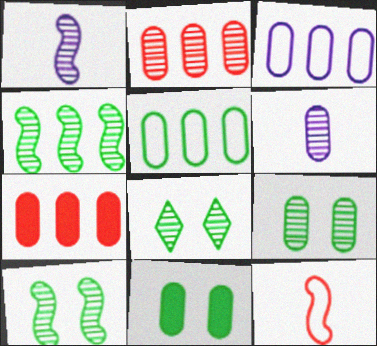[[1, 2, 8], 
[2, 6, 9], 
[8, 9, 10]]